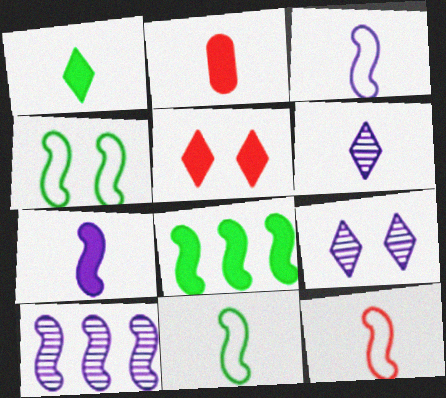[[1, 2, 7], 
[2, 6, 11], 
[3, 11, 12]]